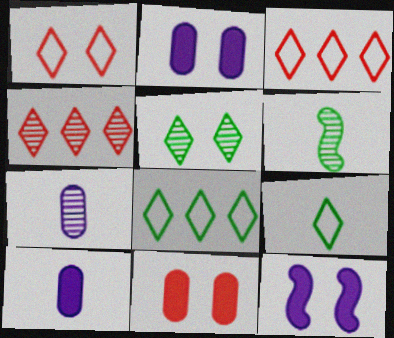[[2, 3, 6]]